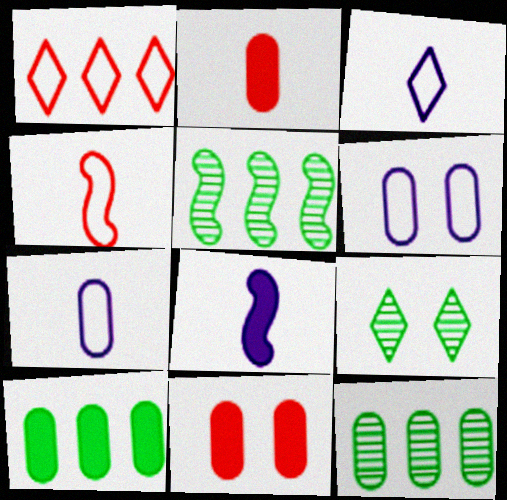[[2, 6, 12], 
[3, 5, 11], 
[7, 11, 12]]